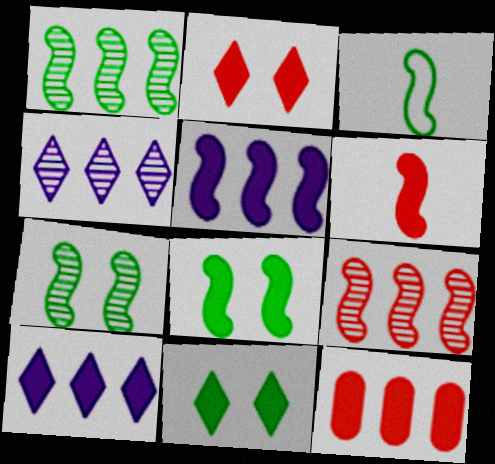[[1, 3, 8], 
[2, 6, 12], 
[5, 6, 8]]